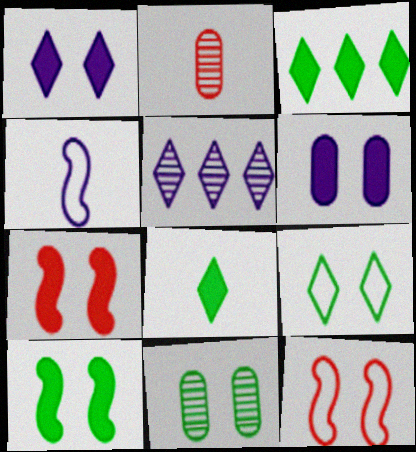[[1, 11, 12], 
[2, 4, 8], 
[4, 5, 6], 
[9, 10, 11]]